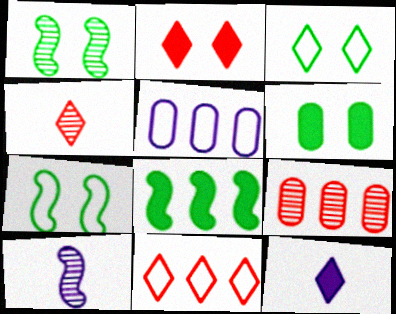[[1, 3, 6], 
[2, 4, 11], 
[6, 10, 11], 
[7, 9, 12]]